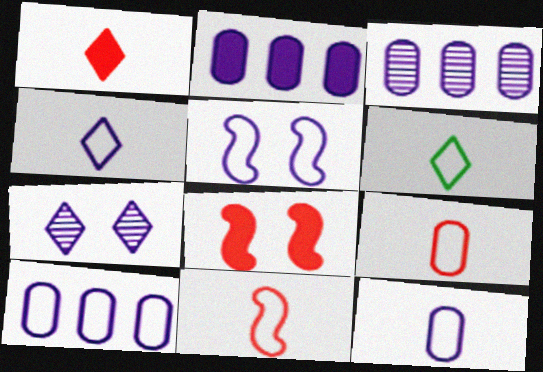[[2, 3, 10], 
[3, 6, 8], 
[4, 5, 10], 
[6, 11, 12]]